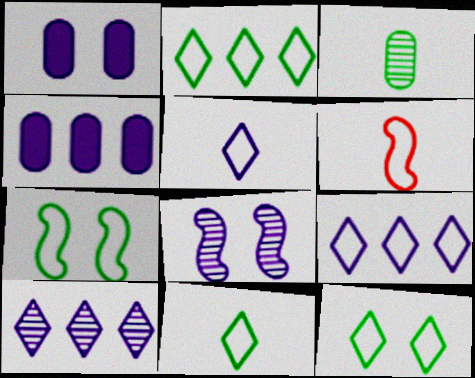[[2, 11, 12], 
[4, 5, 8]]